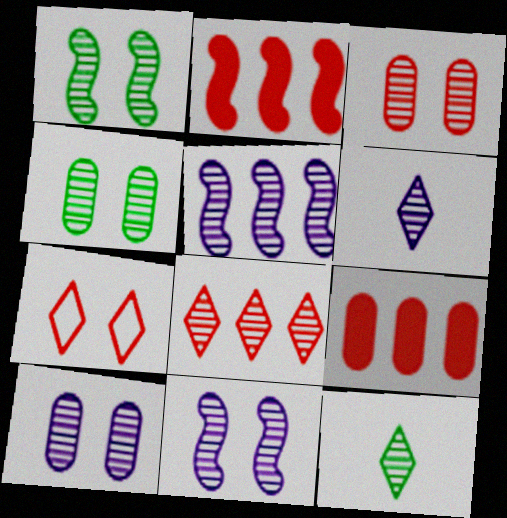[[3, 4, 10], 
[3, 5, 12], 
[5, 6, 10]]